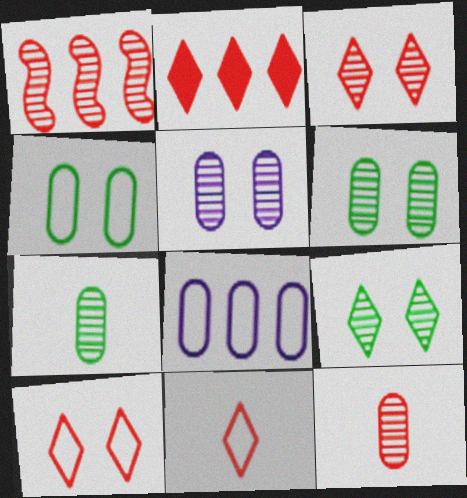[[1, 3, 12], 
[2, 3, 11]]